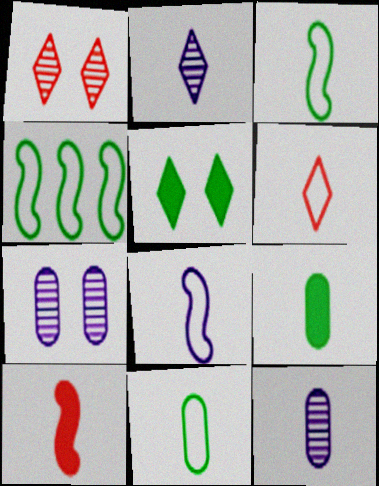[[2, 10, 11], 
[6, 8, 11]]